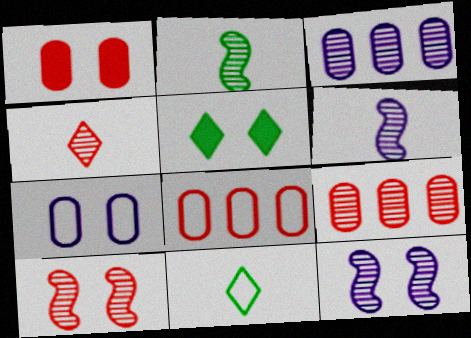[[4, 9, 10], 
[5, 6, 8], 
[5, 7, 10]]